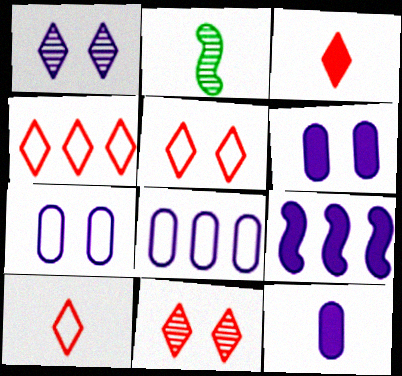[[2, 4, 6], 
[2, 10, 12], 
[3, 4, 11], 
[4, 5, 10]]